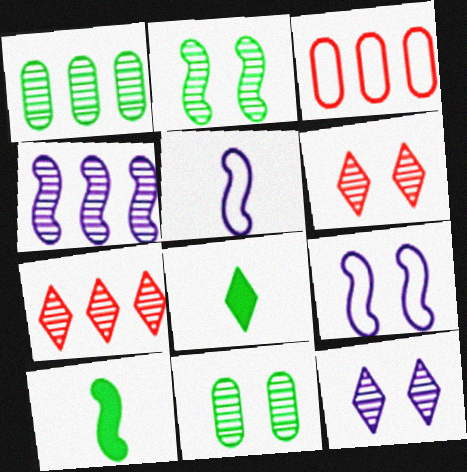[[1, 4, 7], 
[3, 10, 12]]